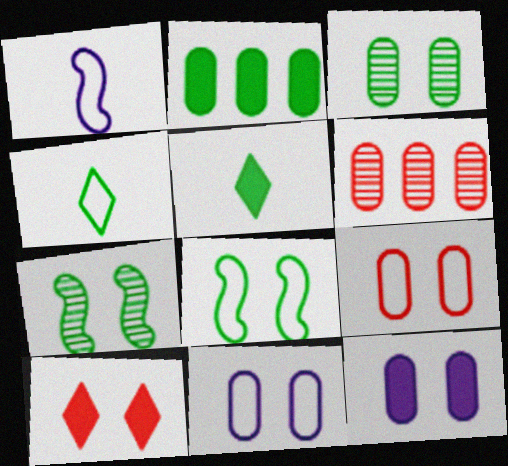[[2, 4, 7], 
[3, 9, 12], 
[7, 10, 11]]